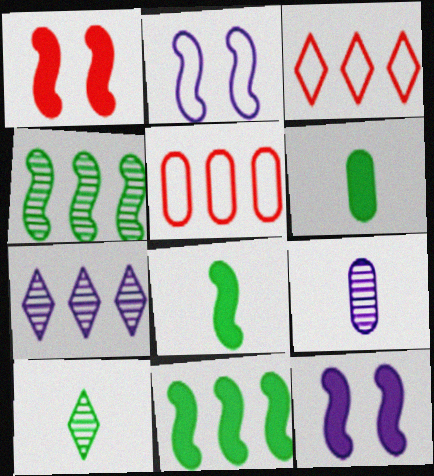[[5, 7, 11], 
[5, 10, 12]]